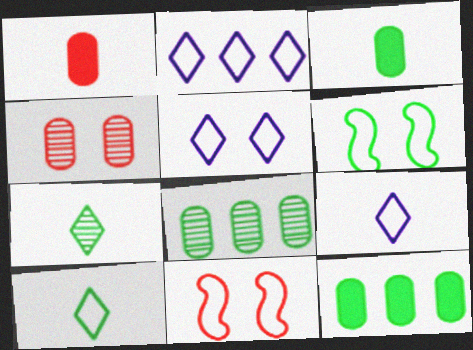[[2, 5, 9], 
[6, 7, 12]]